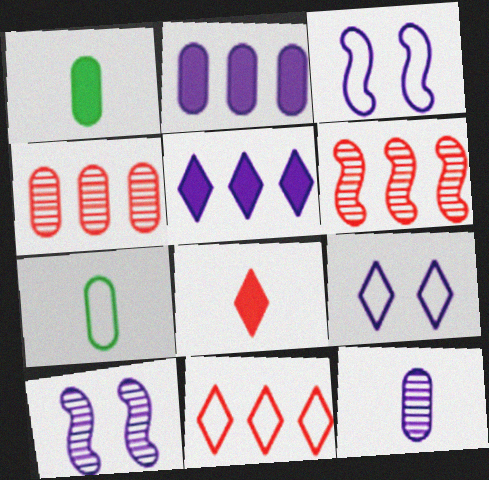[[1, 6, 9], 
[1, 10, 11], 
[3, 5, 12], 
[3, 7, 11]]